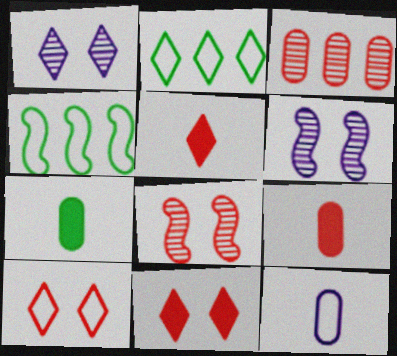[[1, 2, 5], 
[1, 4, 9], 
[2, 6, 9], 
[4, 10, 12]]